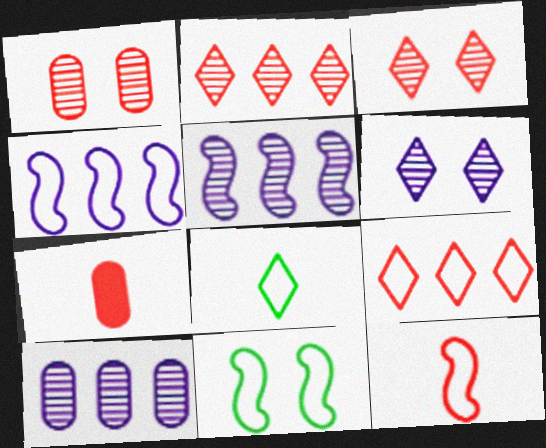[[4, 11, 12]]